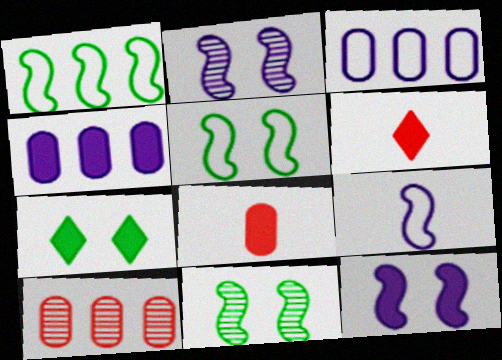[[3, 6, 11], 
[7, 9, 10]]